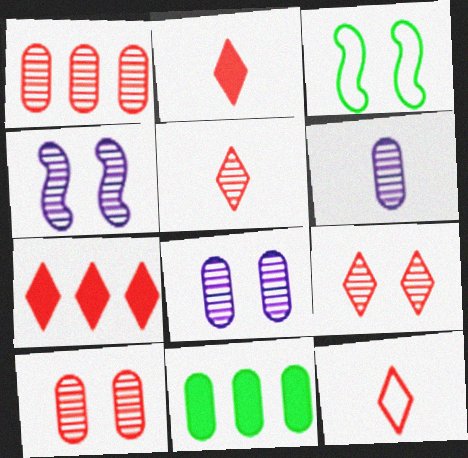[[2, 5, 12], 
[3, 6, 7], 
[4, 11, 12], 
[7, 9, 12]]